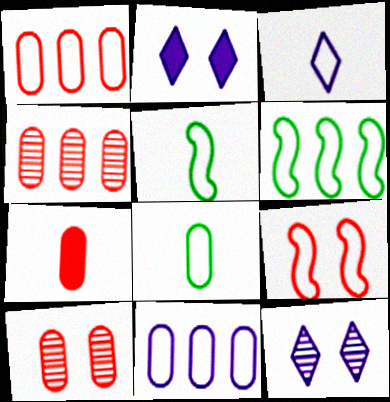[[1, 7, 10], 
[2, 4, 5], 
[6, 7, 12]]